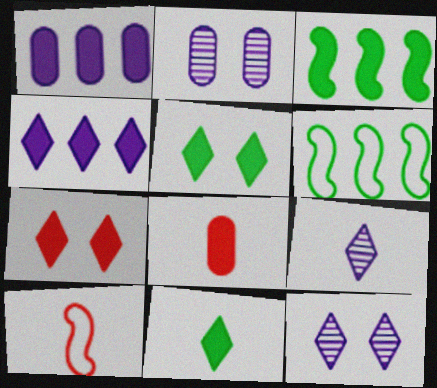[[4, 7, 11], 
[6, 8, 12]]